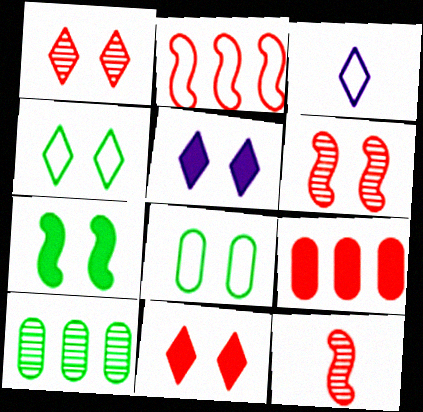[[1, 4, 5], 
[2, 3, 8], 
[5, 6, 8]]